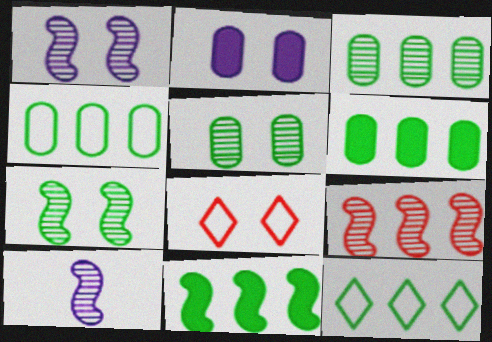[[2, 7, 8], 
[3, 4, 6], 
[3, 11, 12], 
[6, 8, 10], 
[7, 9, 10]]